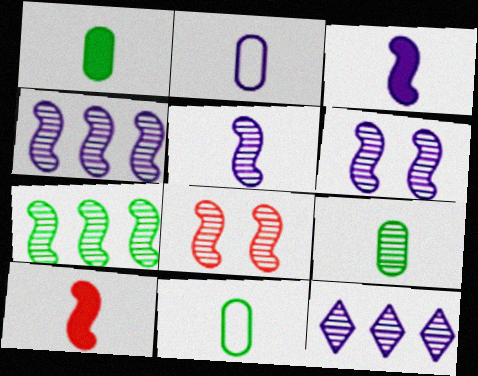[[1, 9, 11], 
[4, 5, 6], 
[5, 7, 8], 
[8, 9, 12]]